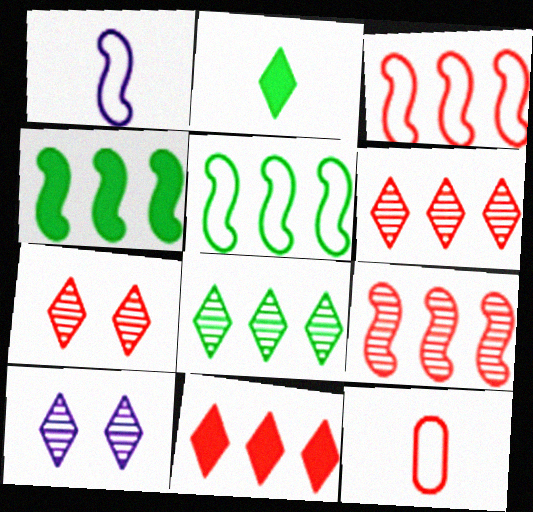[[4, 10, 12]]